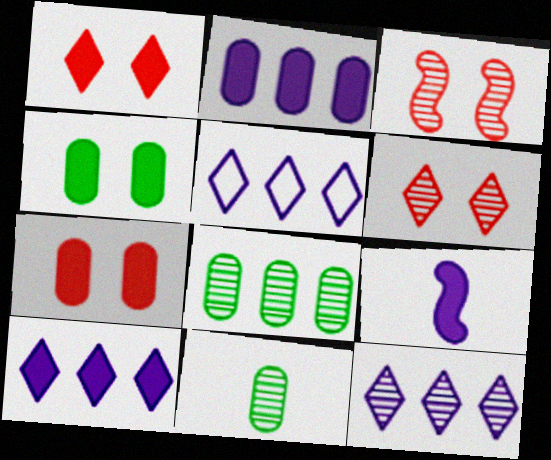[[3, 11, 12], 
[5, 10, 12]]